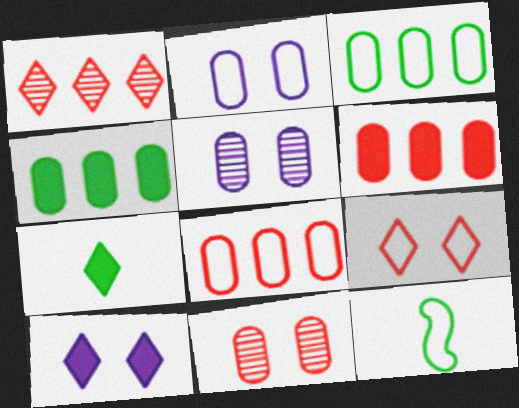[]